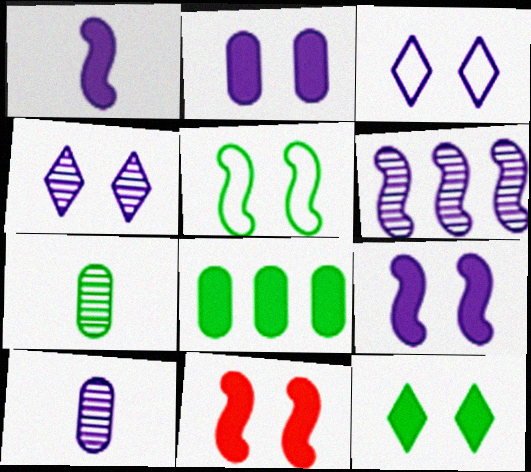[[2, 11, 12], 
[4, 6, 10]]